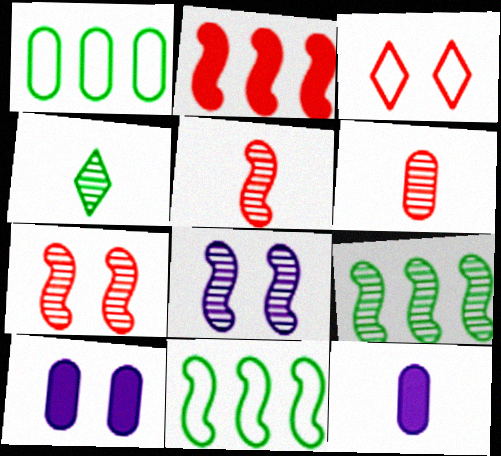[[1, 6, 10], 
[2, 3, 6], 
[3, 9, 12], 
[5, 8, 9]]